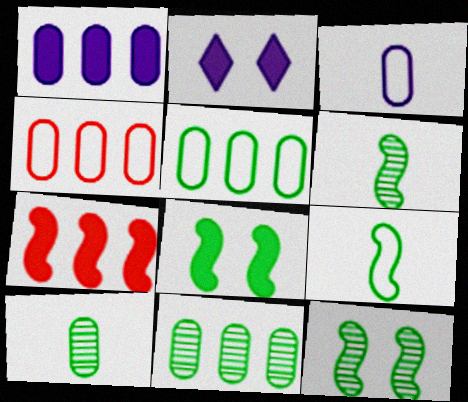[[1, 4, 11], 
[2, 4, 6]]